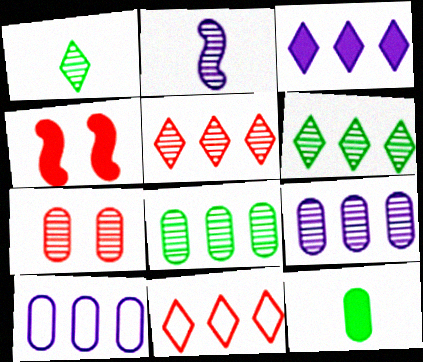[[1, 4, 10], 
[2, 6, 7], 
[3, 4, 12], 
[3, 6, 11], 
[7, 10, 12]]